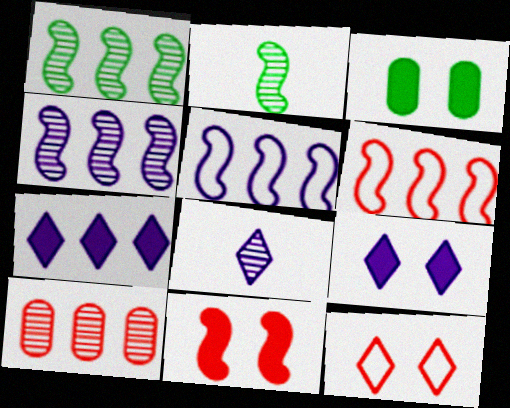[[2, 5, 11], 
[3, 6, 8], 
[3, 9, 11]]